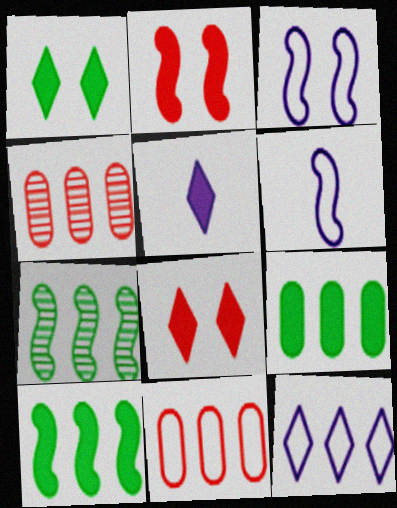[[1, 4, 6], 
[2, 5, 9], 
[2, 6, 7], 
[4, 10, 12]]